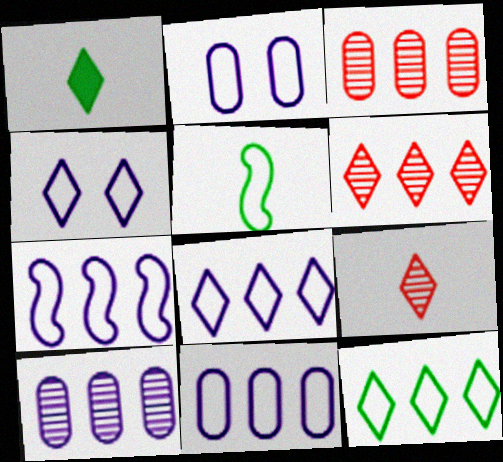[[1, 4, 6], 
[7, 8, 11]]